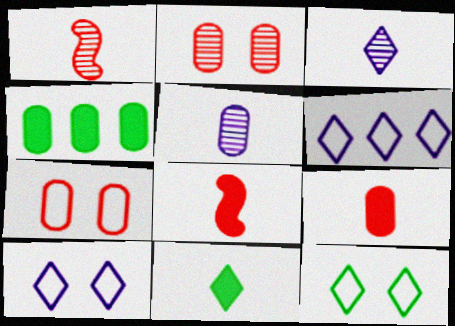[[1, 4, 10], 
[4, 5, 7]]